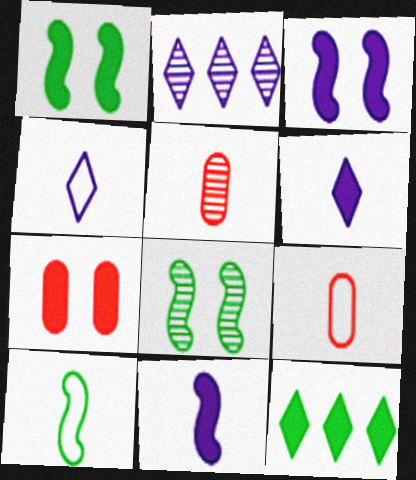[[1, 2, 9], 
[2, 5, 8], 
[2, 7, 10], 
[4, 9, 10], 
[5, 6, 10], 
[7, 11, 12]]